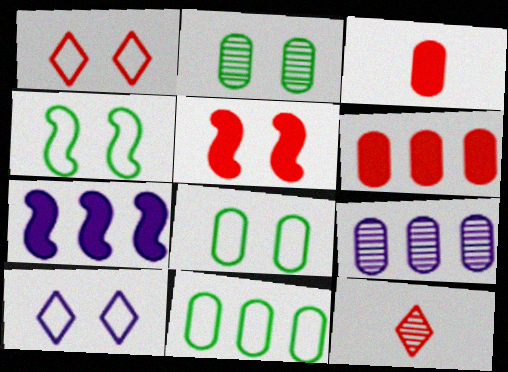[[2, 5, 10], 
[3, 8, 9], 
[6, 9, 11], 
[7, 8, 12]]